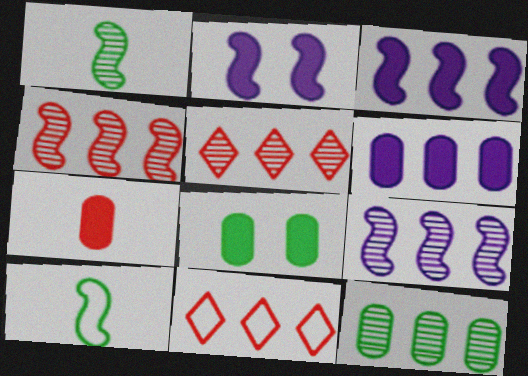[[2, 4, 10], 
[3, 11, 12], 
[5, 9, 12], 
[6, 7, 8]]